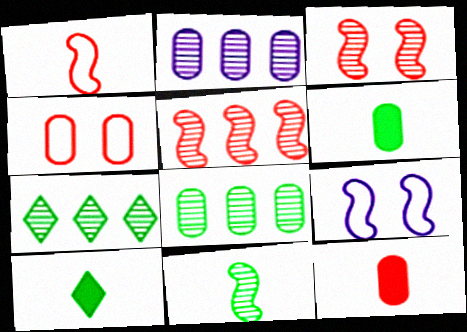[[2, 4, 6], 
[2, 5, 7], 
[7, 9, 12]]